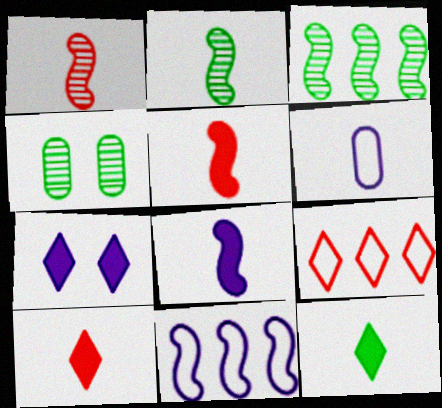[[1, 6, 12], 
[2, 6, 10], 
[4, 8, 9], 
[4, 10, 11]]